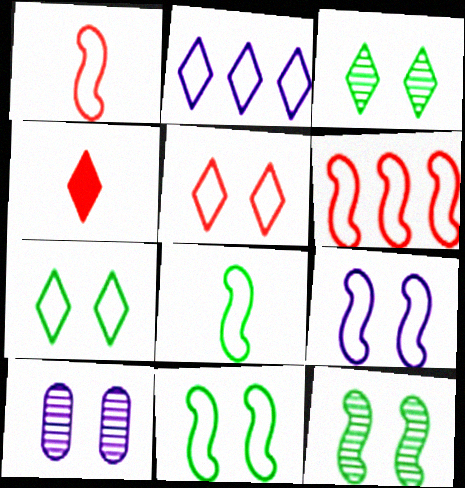[[2, 3, 4], 
[6, 8, 9]]